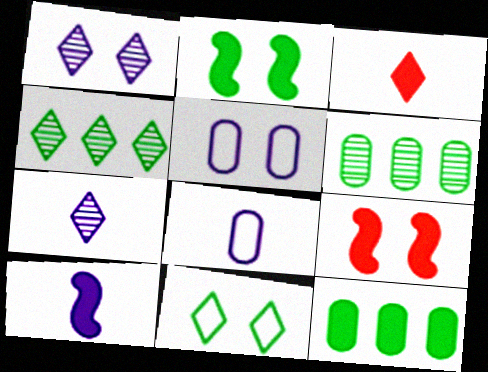[[4, 8, 9], 
[7, 8, 10]]